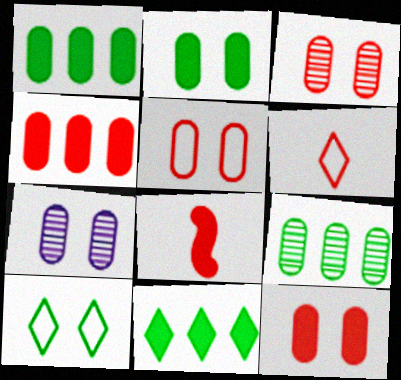[[2, 5, 7], 
[3, 5, 12]]